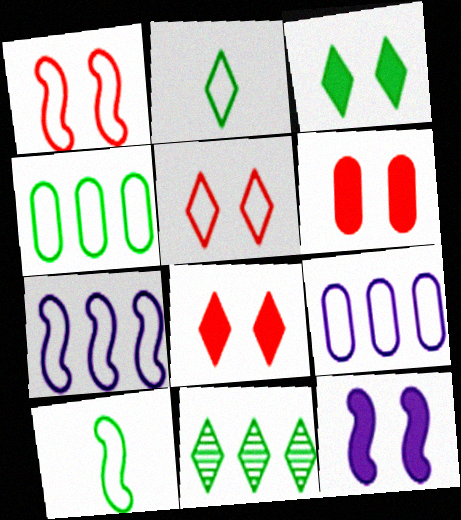[[1, 2, 9], 
[1, 7, 10], 
[2, 3, 11], 
[3, 6, 12], 
[5, 9, 10]]